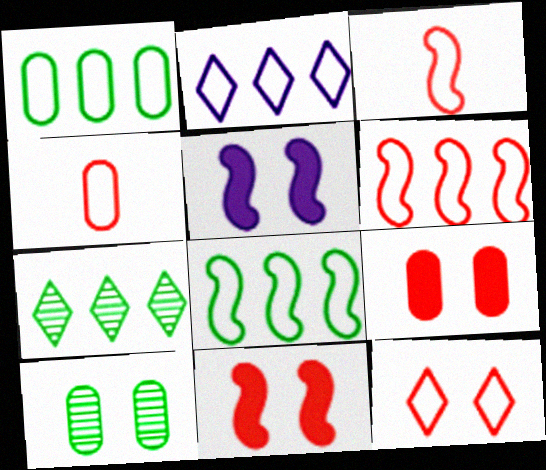[[1, 2, 6], 
[4, 5, 7], 
[4, 6, 12], 
[5, 10, 12]]